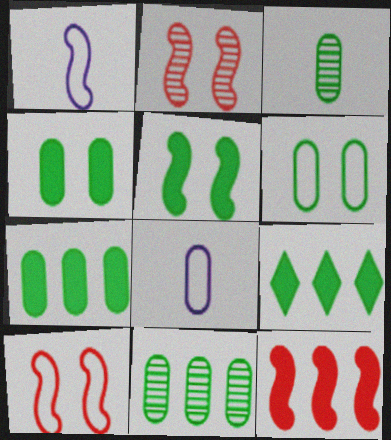[[2, 8, 9], 
[3, 6, 7]]